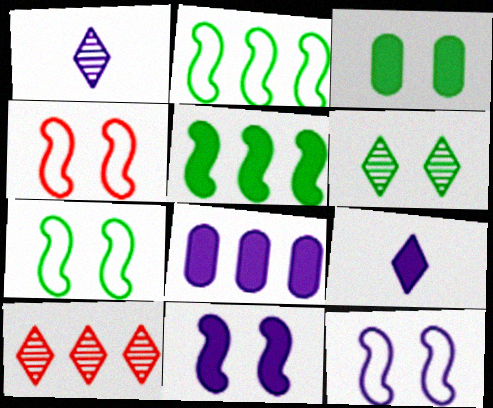[[1, 6, 10], 
[1, 8, 12], 
[2, 8, 10], 
[3, 6, 7], 
[4, 7, 12], 
[8, 9, 11]]